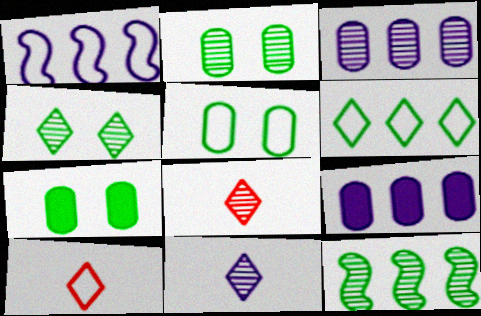[[1, 5, 10], 
[1, 7, 8], 
[2, 5, 7]]